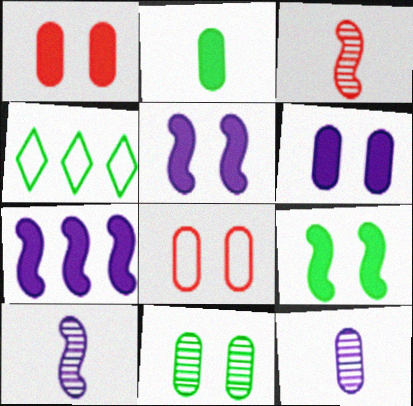[[1, 4, 10], 
[3, 4, 6], 
[6, 8, 11]]